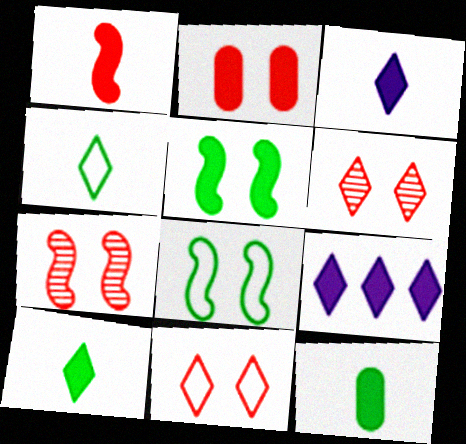[[1, 3, 12], 
[2, 7, 11], 
[4, 6, 9]]